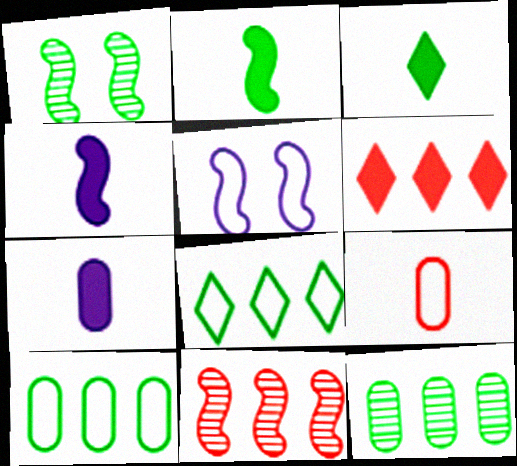[[1, 3, 10], 
[2, 5, 11], 
[5, 8, 9]]